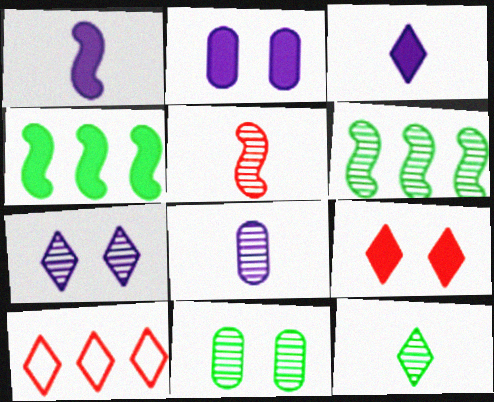[[1, 10, 11], 
[5, 8, 12], 
[6, 11, 12]]